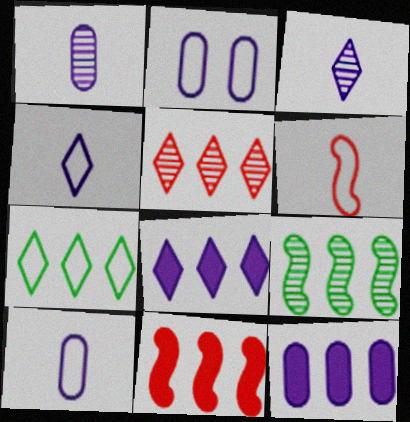[[1, 2, 12], 
[2, 6, 7], 
[5, 7, 8]]